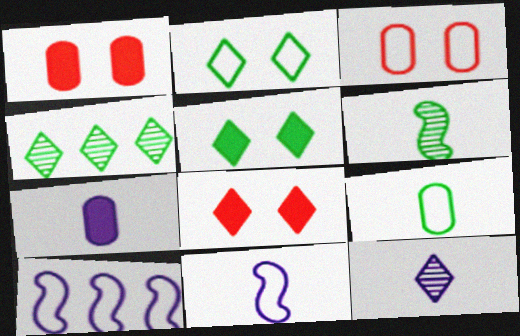[[1, 4, 11], 
[7, 11, 12]]